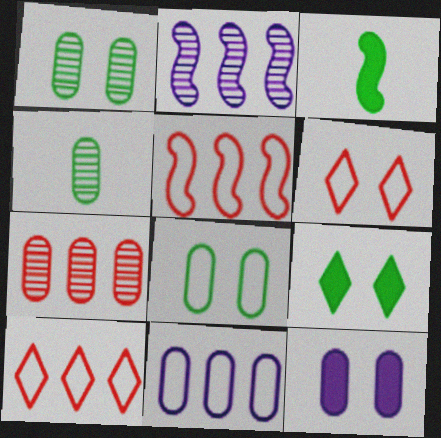[]